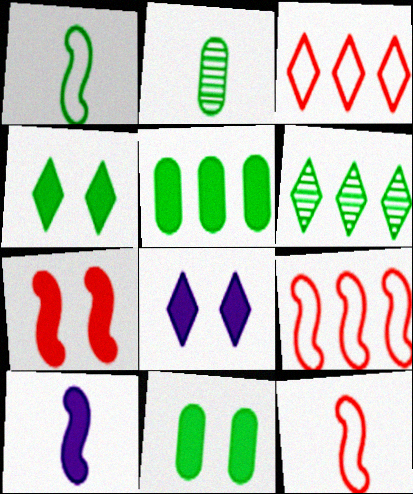[[1, 6, 11], 
[2, 8, 9], 
[7, 8, 11]]